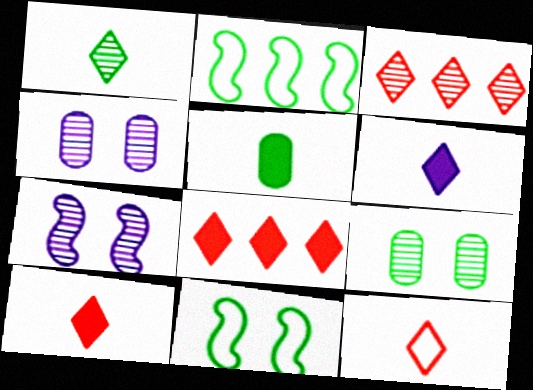[[1, 6, 12], 
[2, 4, 10]]